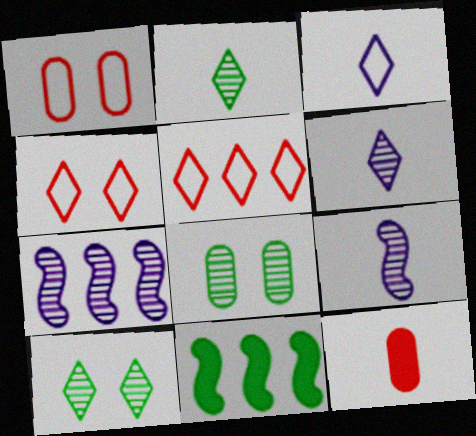[[1, 6, 11]]